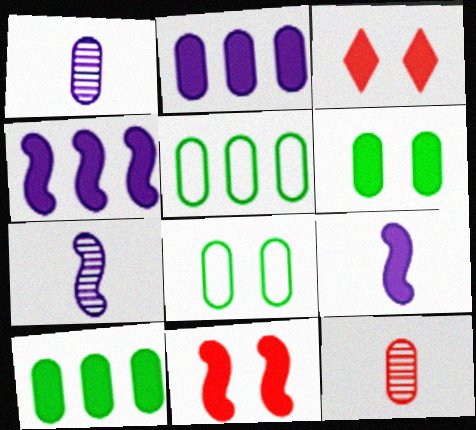[[2, 8, 12], 
[3, 5, 7], 
[3, 9, 10]]